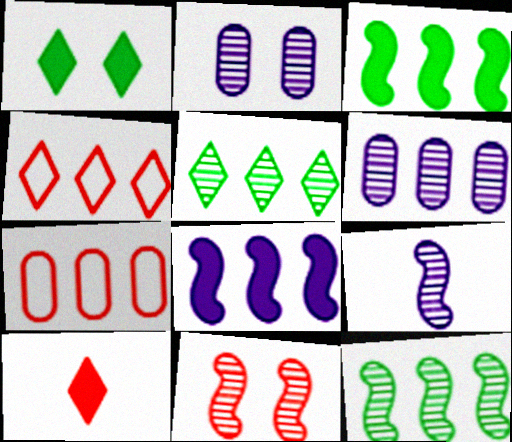[[1, 7, 9], 
[3, 4, 6], 
[5, 7, 8], 
[7, 10, 11], 
[9, 11, 12]]